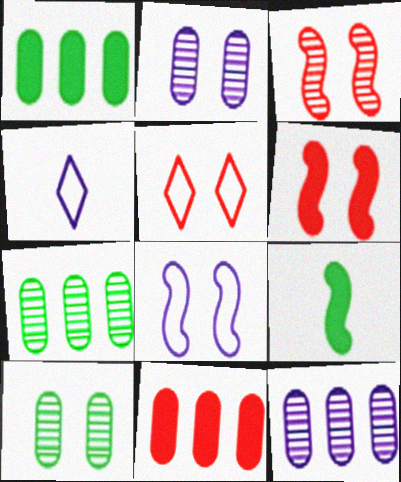[[1, 3, 4], 
[4, 6, 7], 
[5, 9, 12]]